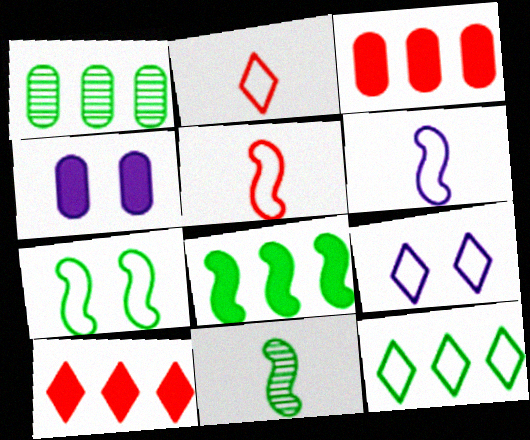[[1, 8, 12], 
[2, 9, 12], 
[3, 9, 11], 
[7, 8, 11]]